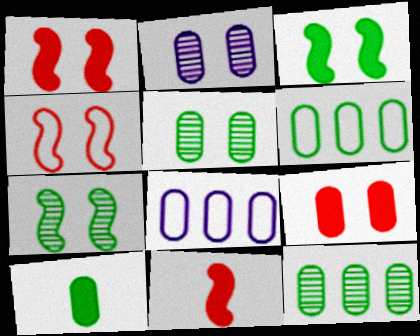[[5, 6, 10]]